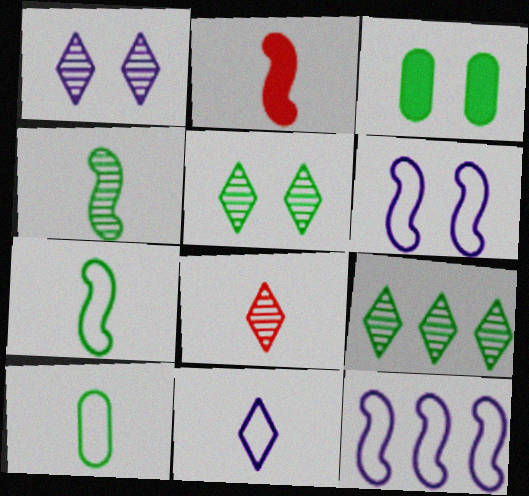[[1, 8, 9], 
[3, 7, 9], 
[3, 8, 12]]